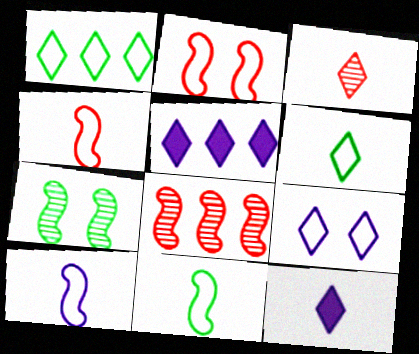[[3, 6, 12], 
[4, 10, 11]]